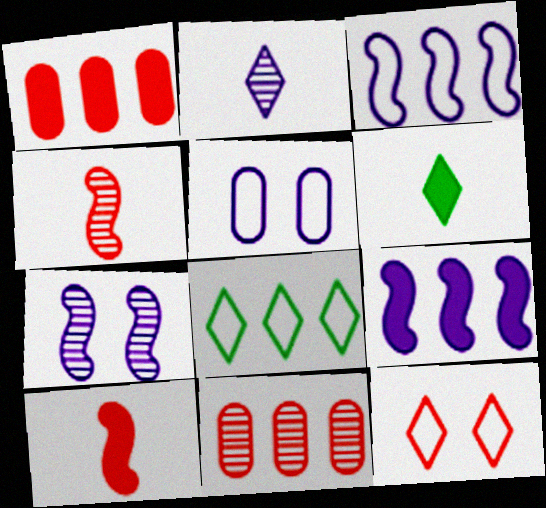[[1, 4, 12], 
[2, 5, 9], 
[8, 9, 11], 
[10, 11, 12]]